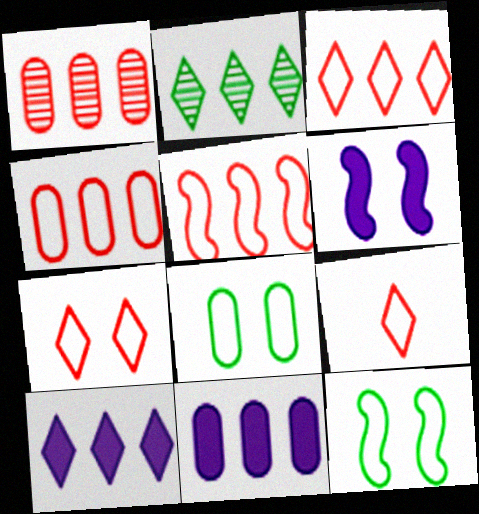[[2, 3, 10], 
[2, 5, 11], 
[3, 4, 5], 
[3, 7, 9]]